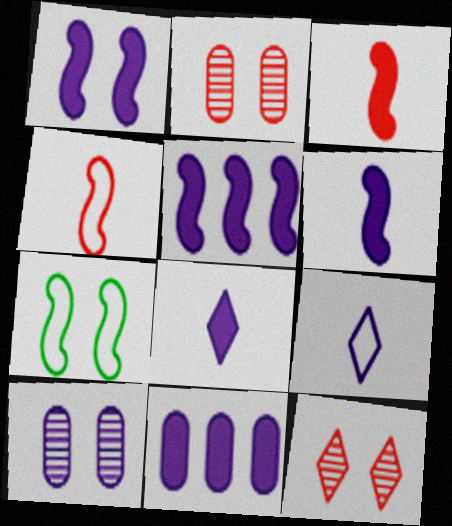[[1, 5, 6], 
[1, 8, 11], 
[5, 9, 10]]